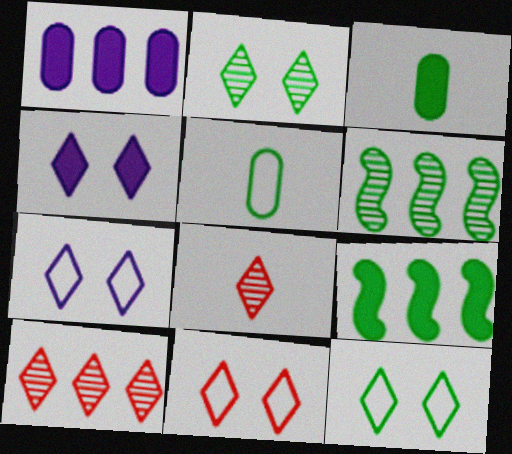[[2, 4, 11], 
[2, 5, 9], 
[3, 6, 12], 
[7, 11, 12]]